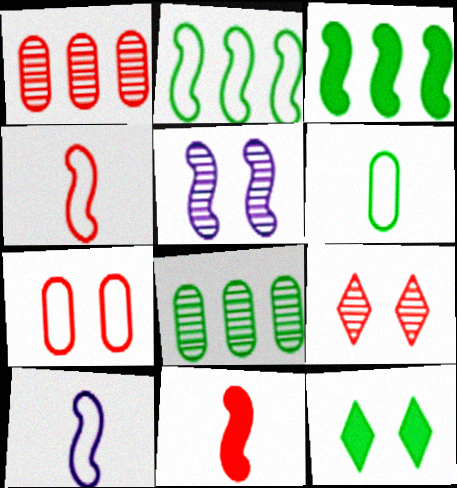[[1, 10, 12], 
[2, 5, 11], 
[3, 4, 5], 
[5, 7, 12]]